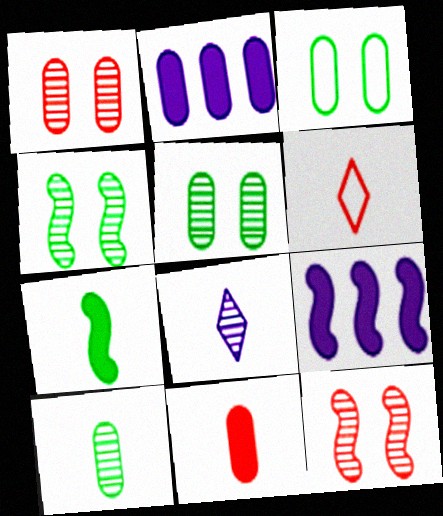[[2, 4, 6], 
[5, 6, 9]]